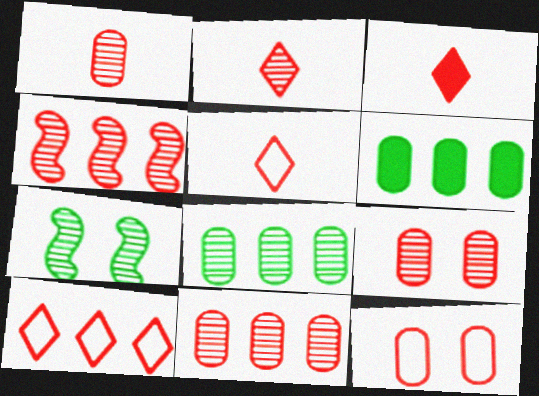[[1, 9, 11], 
[2, 3, 5], 
[2, 4, 9], 
[3, 4, 12]]